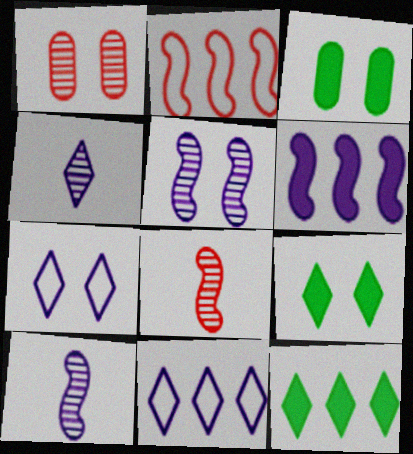[[2, 3, 4], 
[3, 8, 11]]